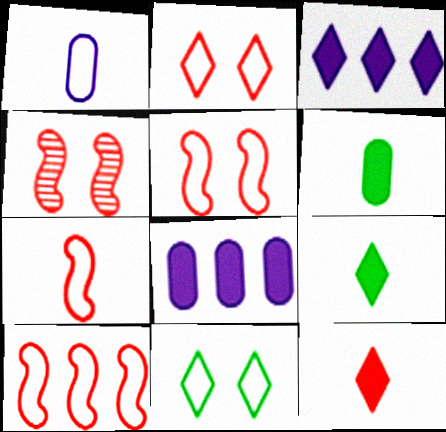[[1, 10, 11], 
[5, 7, 10]]